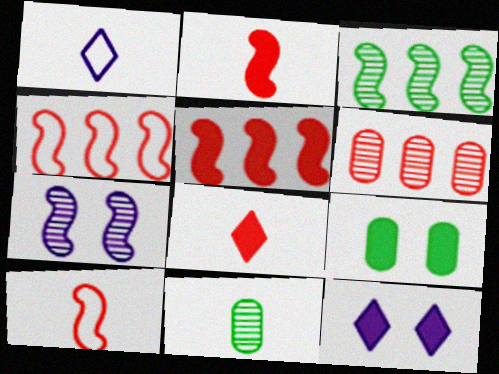[[1, 2, 11], 
[4, 11, 12]]